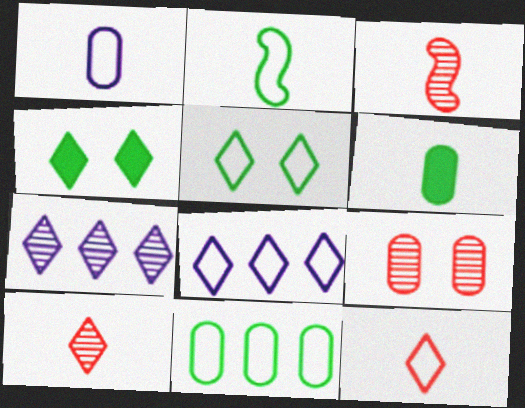[[1, 2, 12], 
[2, 5, 11], 
[4, 7, 12], 
[4, 8, 10], 
[5, 8, 12]]